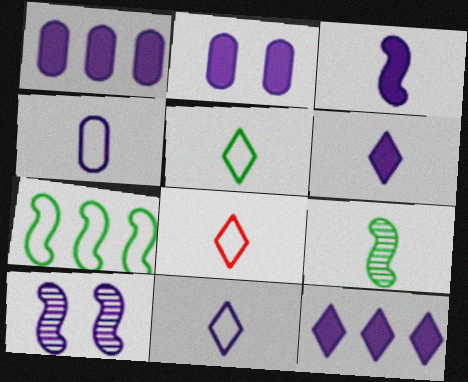[[1, 10, 11], 
[2, 3, 12], 
[4, 10, 12], 
[5, 8, 11]]